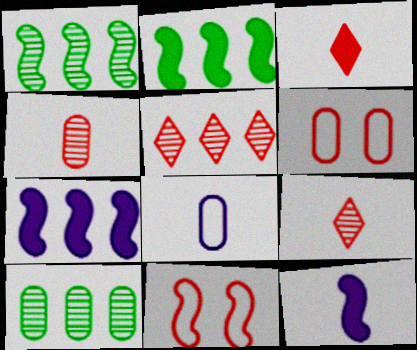[[1, 11, 12]]